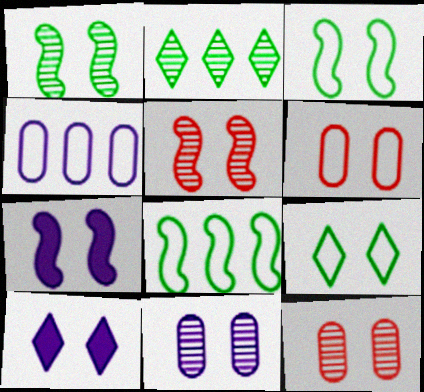[[1, 6, 10], 
[3, 5, 7], 
[3, 10, 12], 
[7, 9, 12]]